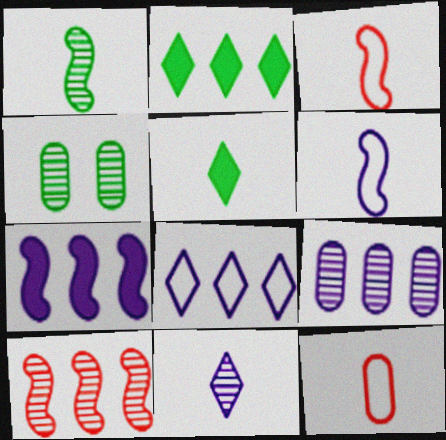[[4, 10, 11], 
[7, 8, 9]]